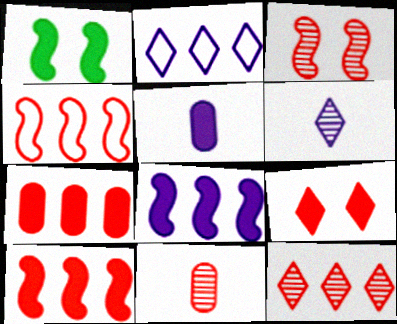[[1, 2, 11], 
[3, 11, 12], 
[4, 7, 12], 
[4, 9, 11]]